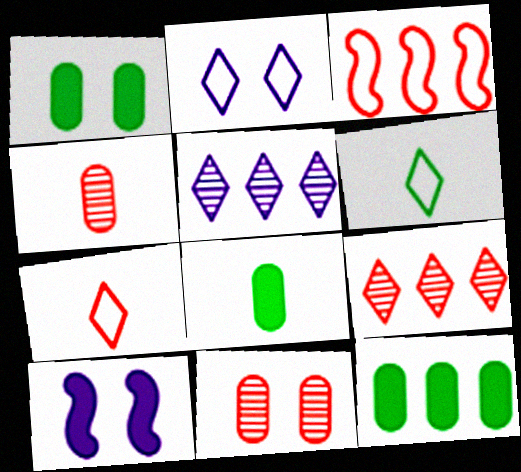[[1, 8, 12], 
[3, 5, 12]]